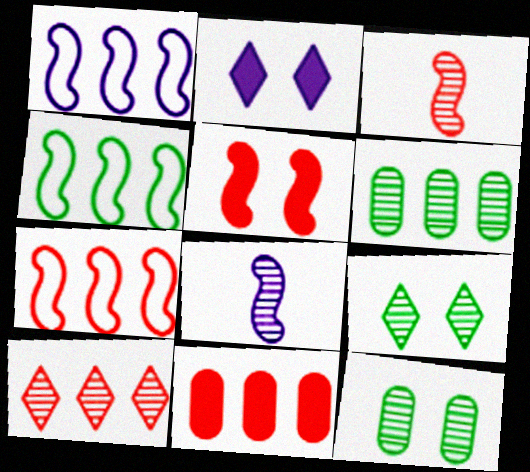[[1, 4, 7], 
[3, 5, 7], 
[4, 5, 8], 
[7, 10, 11], 
[8, 10, 12]]